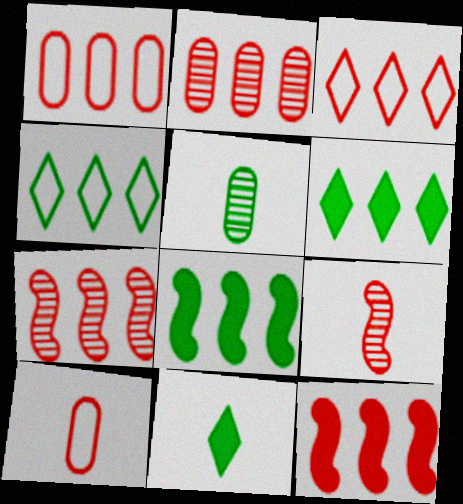[[2, 3, 12]]